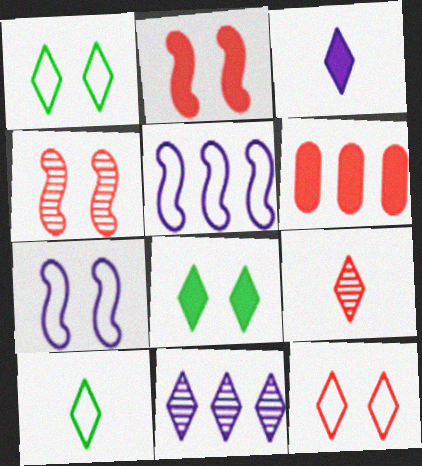[[3, 9, 10]]